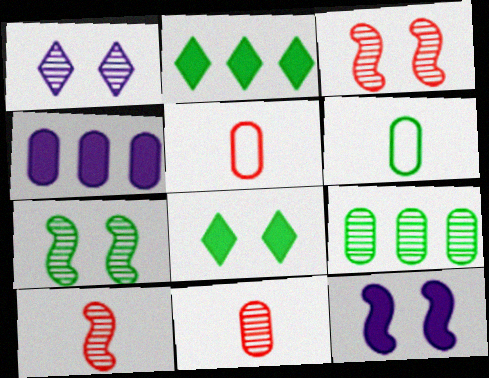[[1, 9, 10], 
[2, 6, 7]]